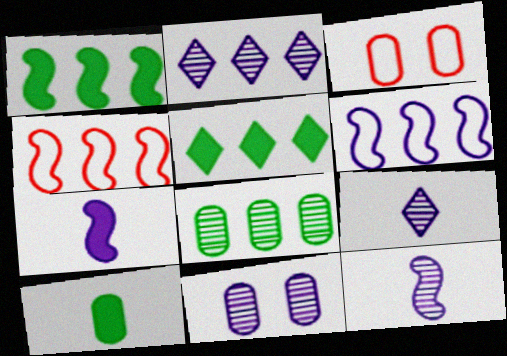[[1, 3, 9], 
[2, 11, 12], 
[3, 5, 12]]